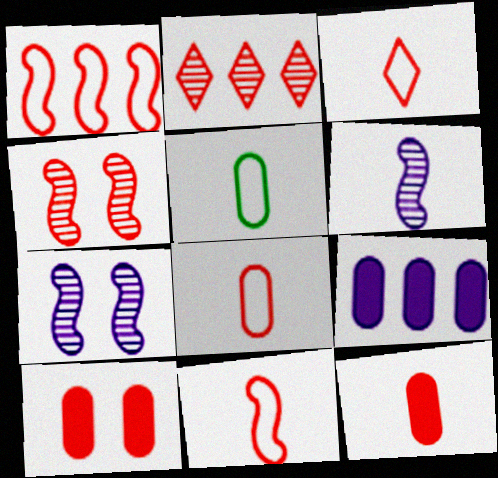[[2, 10, 11], 
[3, 8, 11]]